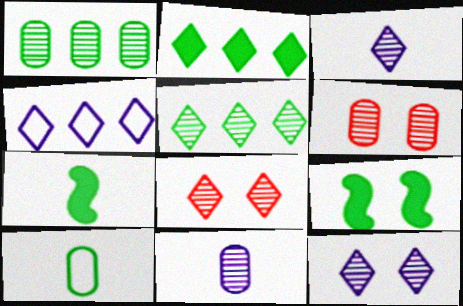[[1, 6, 11], 
[3, 5, 8], 
[4, 6, 7], 
[5, 9, 10]]